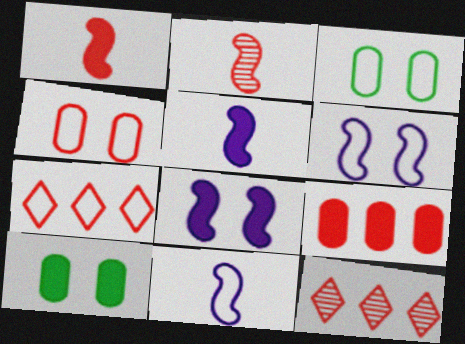[[1, 4, 12], 
[3, 5, 12], 
[3, 7, 11], 
[10, 11, 12]]